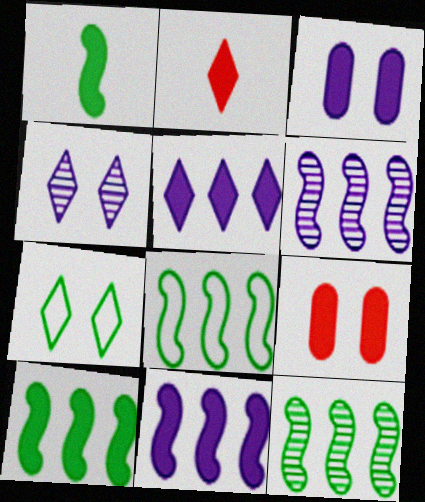[[1, 5, 9], 
[2, 3, 10], 
[8, 10, 12]]